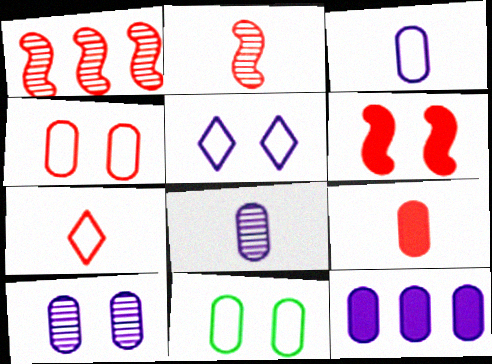[[2, 7, 9], 
[3, 10, 12]]